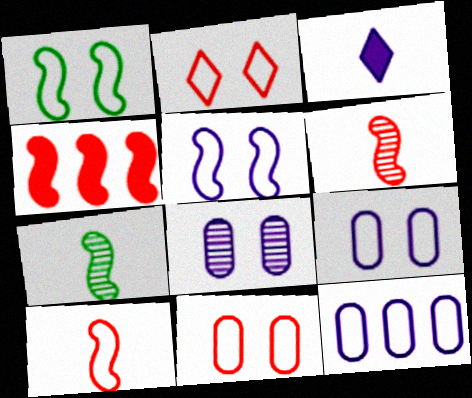[[1, 2, 9], 
[4, 5, 7]]